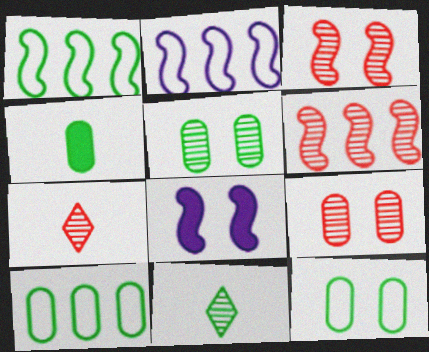[[4, 5, 10], 
[6, 7, 9], 
[7, 8, 10]]